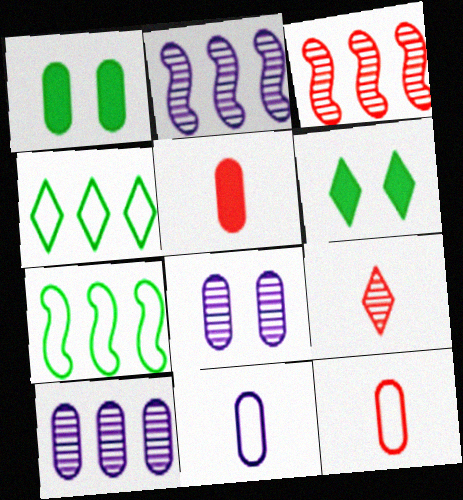[[1, 10, 12], 
[2, 6, 12], 
[3, 6, 11]]